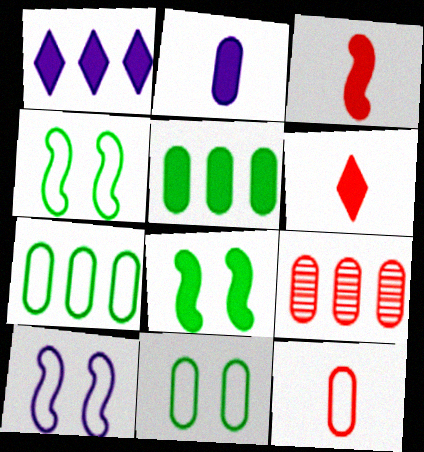[[2, 9, 11]]